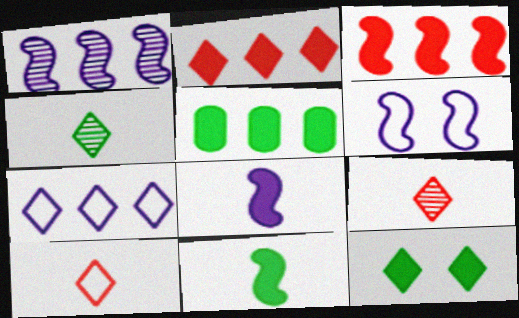[[1, 6, 8], 
[5, 6, 9], 
[5, 11, 12], 
[7, 9, 12]]